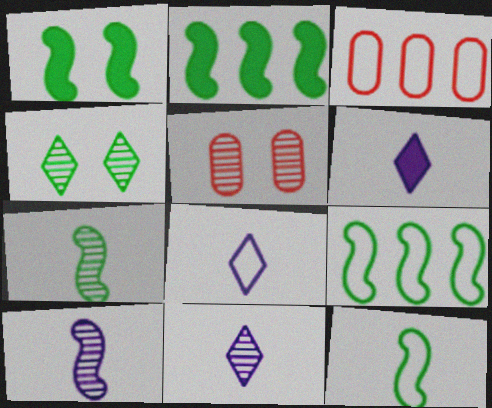[[1, 3, 11], 
[1, 7, 9], 
[2, 5, 8], 
[5, 6, 9], 
[6, 8, 11]]